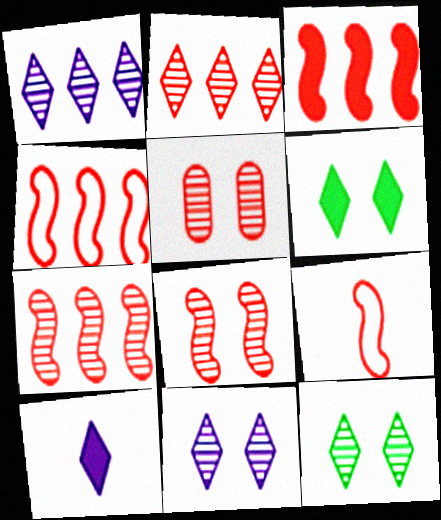[[3, 4, 7], 
[3, 8, 9]]